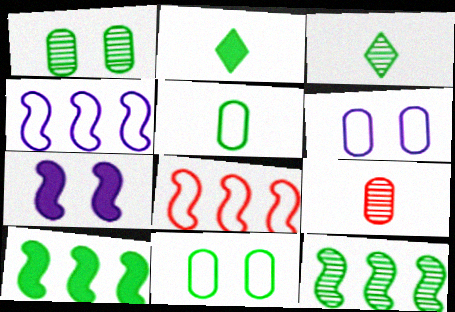[[1, 3, 12], 
[2, 11, 12], 
[3, 10, 11]]